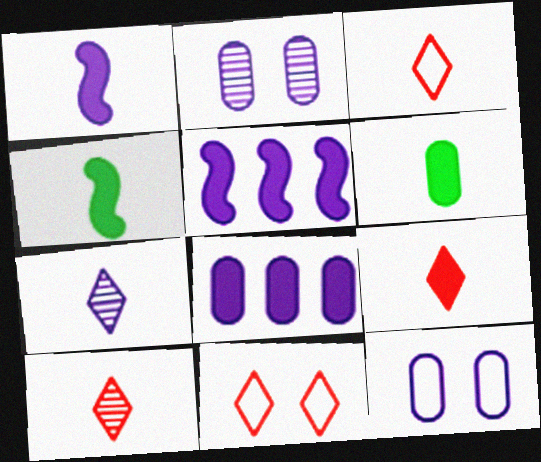[[1, 6, 9], 
[3, 9, 10], 
[5, 7, 12]]